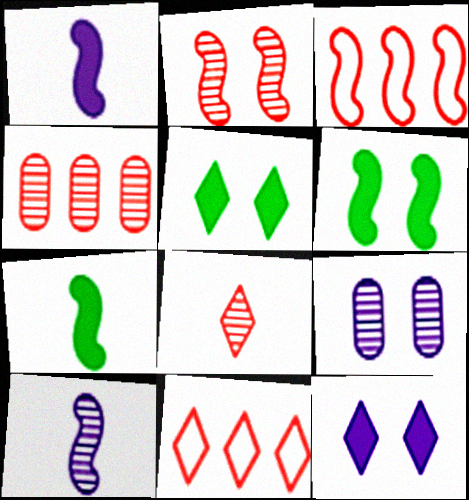[[2, 4, 8], 
[3, 6, 10], 
[7, 9, 11]]